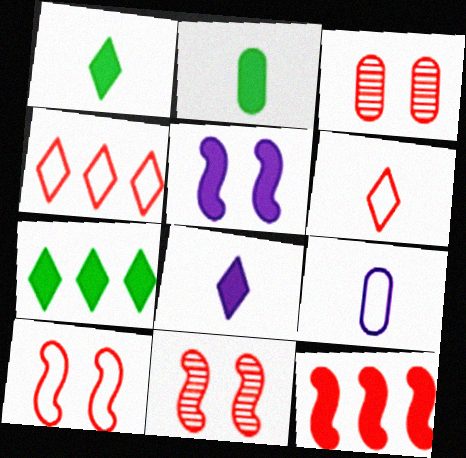[[3, 6, 12], 
[7, 9, 11]]